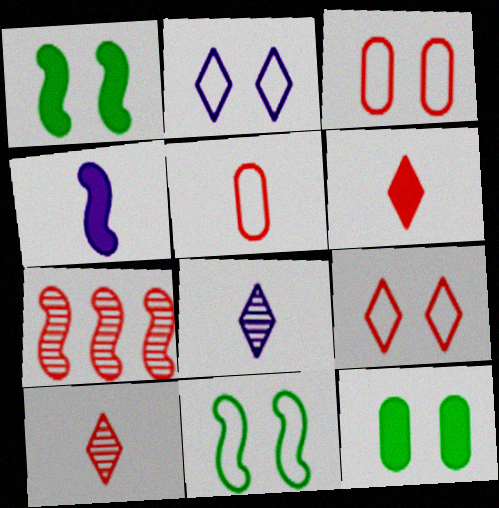[[2, 3, 11], 
[3, 6, 7], 
[4, 7, 11]]